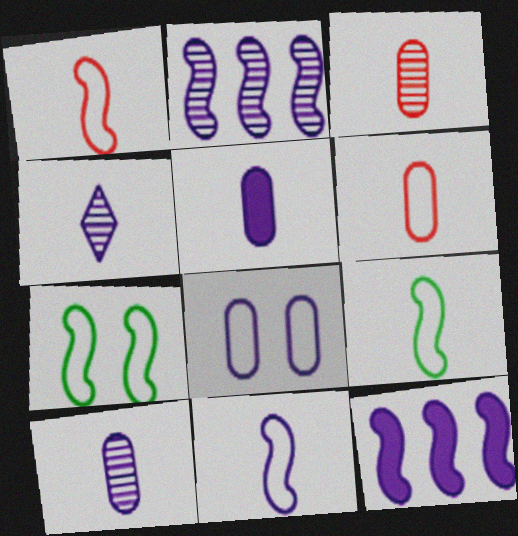[[1, 9, 11], 
[4, 5, 11], 
[4, 8, 12]]